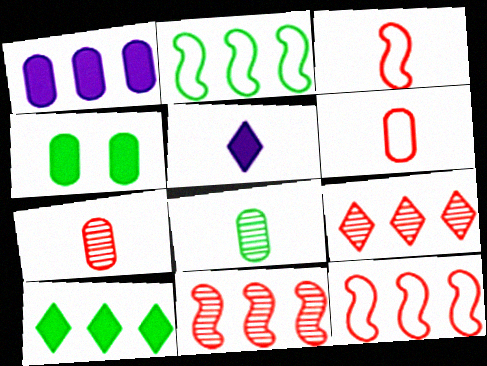[[1, 2, 9], 
[3, 5, 8]]